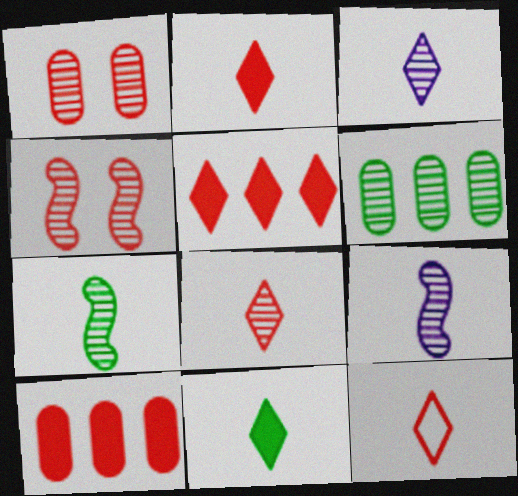[[2, 8, 12], 
[3, 4, 6], 
[3, 11, 12], 
[4, 10, 12]]